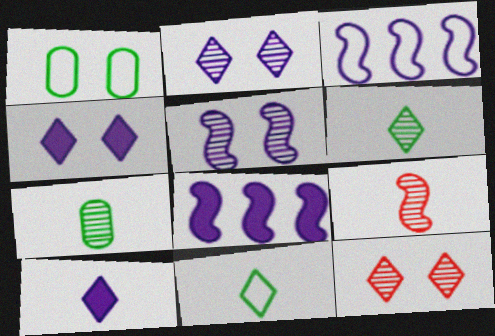[]